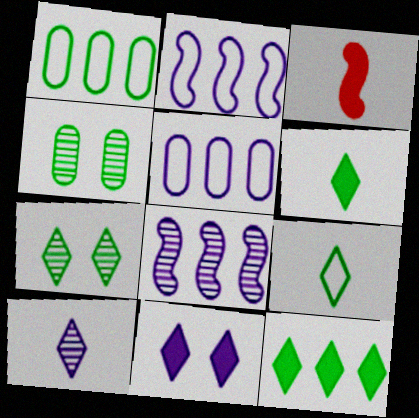[[3, 5, 7], 
[7, 9, 12]]